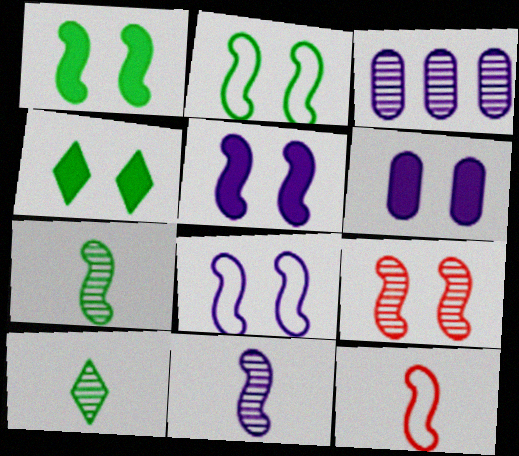[[1, 8, 9], 
[2, 5, 9], 
[3, 4, 12], 
[3, 9, 10]]